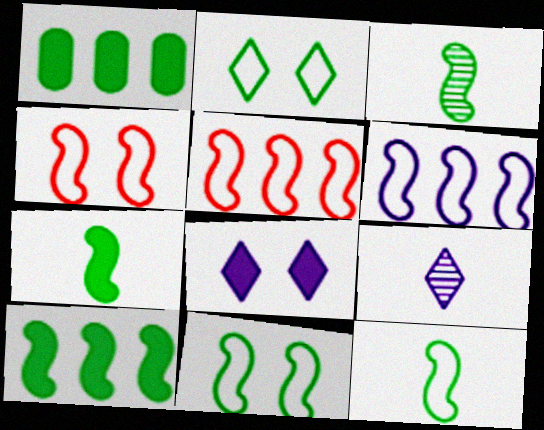[[1, 2, 3], 
[1, 4, 9], 
[3, 7, 12], 
[3, 10, 11], 
[4, 6, 12]]